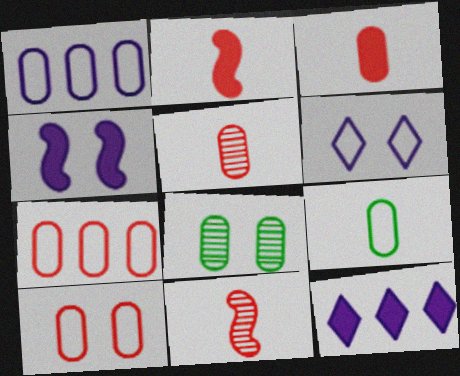[[1, 3, 8], 
[1, 9, 10]]